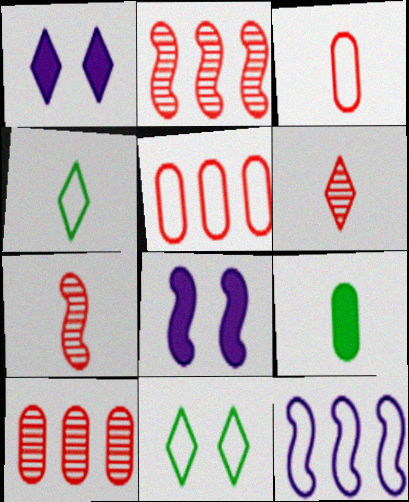[[3, 11, 12], 
[4, 8, 10]]